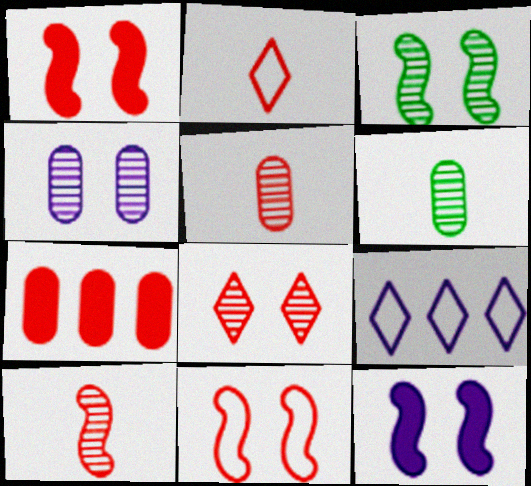[[1, 6, 9], 
[3, 4, 8], 
[3, 11, 12]]